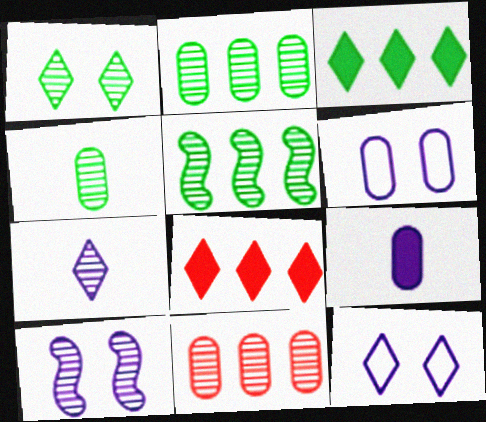[[1, 4, 5]]